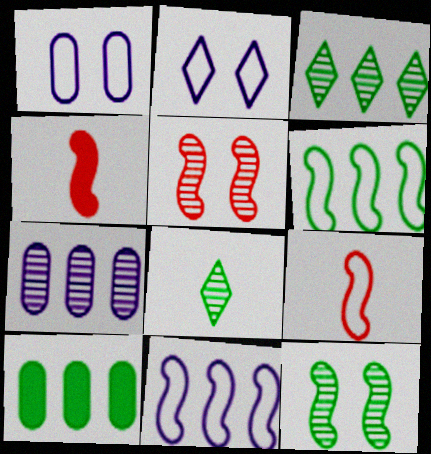[[1, 3, 4], 
[3, 6, 10], 
[4, 11, 12], 
[5, 7, 8]]